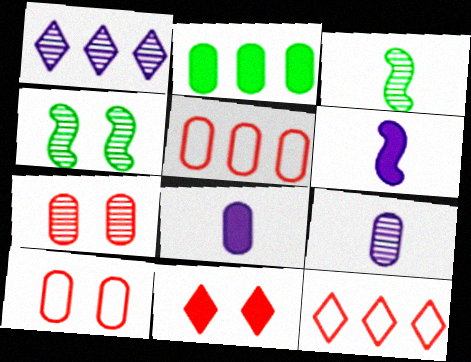[[1, 3, 7], 
[2, 6, 11], 
[2, 9, 10], 
[4, 8, 12]]